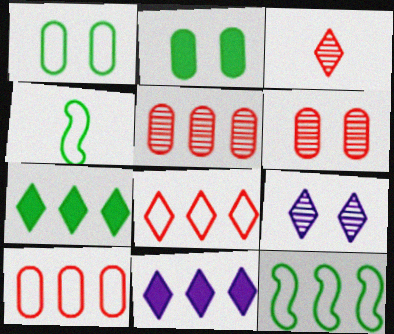[[4, 6, 11], 
[5, 11, 12]]